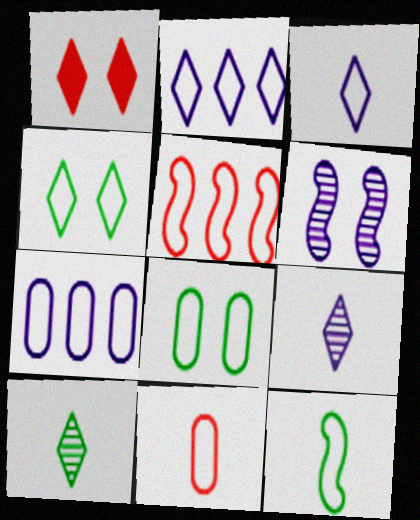[[1, 2, 10], 
[1, 6, 8], 
[3, 5, 8], 
[3, 11, 12], 
[7, 8, 11]]